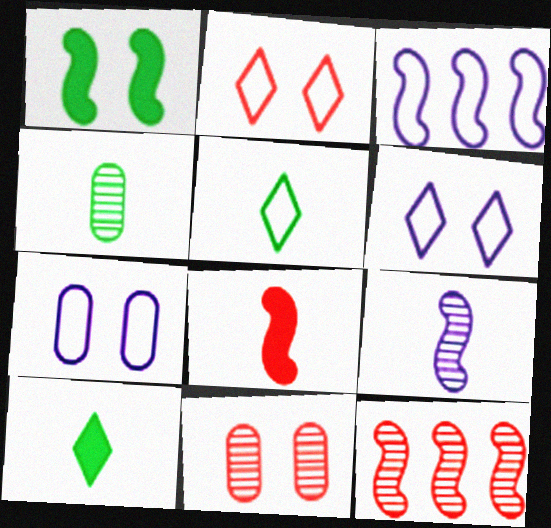[[1, 6, 11], 
[3, 10, 11], 
[7, 10, 12]]